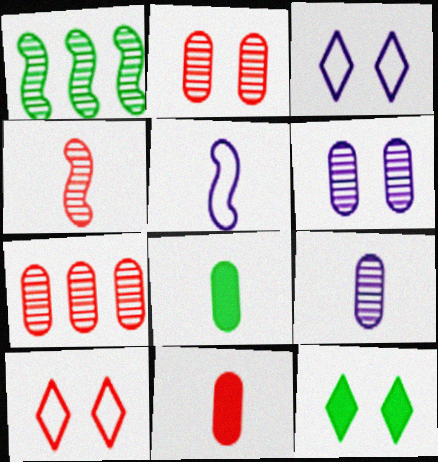[[1, 3, 11], 
[5, 7, 12]]